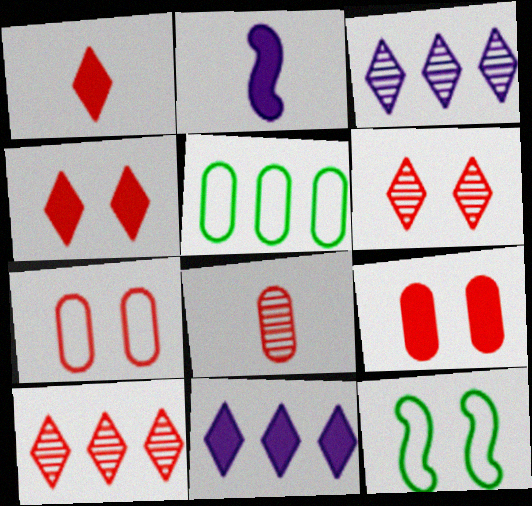[[2, 5, 6], 
[8, 11, 12]]